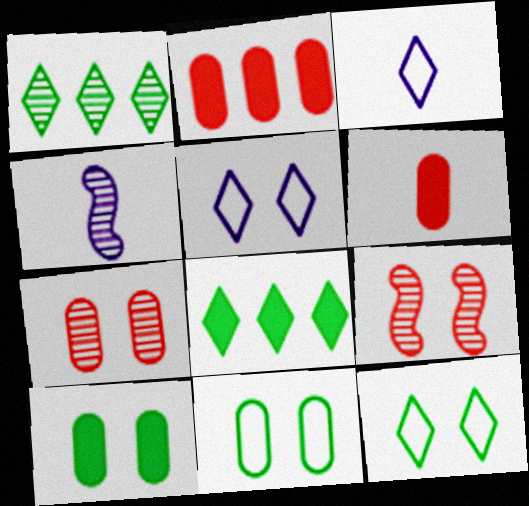[[1, 4, 7], 
[2, 4, 12], 
[5, 9, 10]]